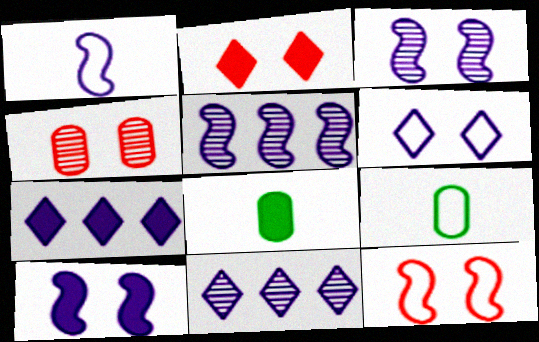[[1, 5, 10], 
[2, 4, 12], 
[2, 5, 9], 
[8, 11, 12]]